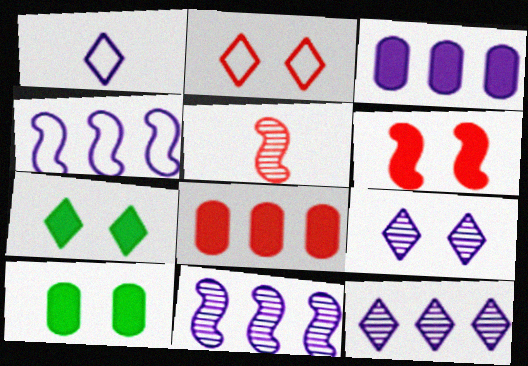[[2, 5, 8], 
[2, 7, 9], 
[3, 4, 12]]